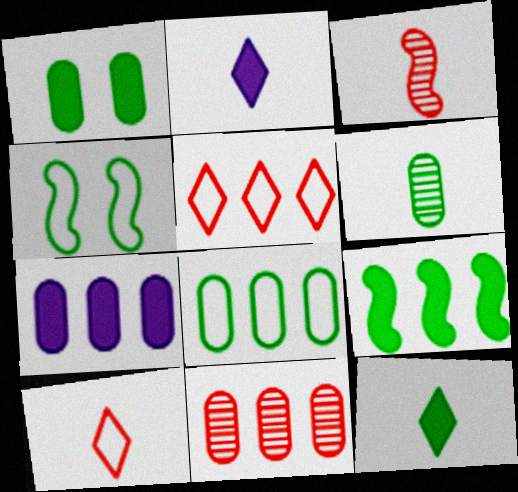[[1, 6, 8], 
[1, 9, 12], 
[2, 4, 11], 
[7, 8, 11]]